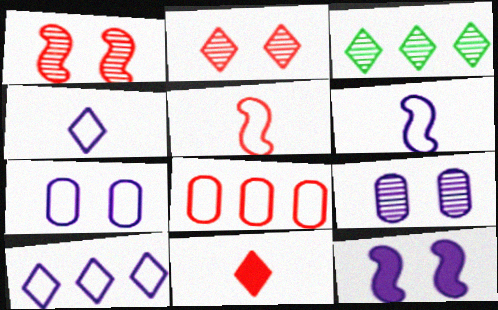[[1, 8, 11], 
[6, 7, 10]]